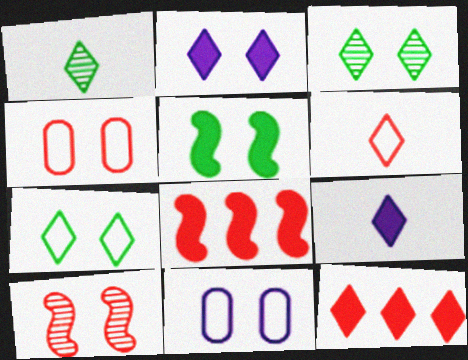[[1, 6, 9], 
[1, 8, 11]]